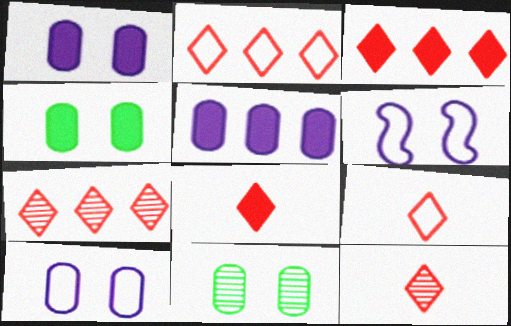[[2, 3, 7], 
[8, 9, 12]]